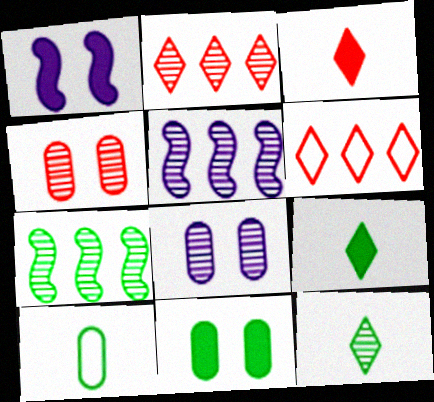[[1, 2, 10], 
[4, 5, 12]]